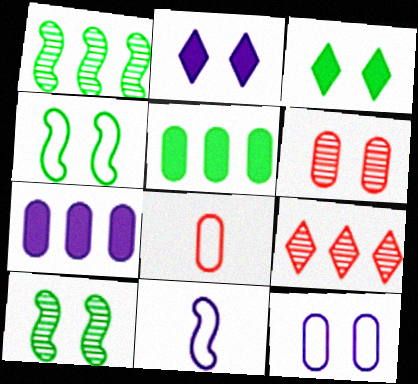[[1, 2, 8], 
[2, 4, 6]]